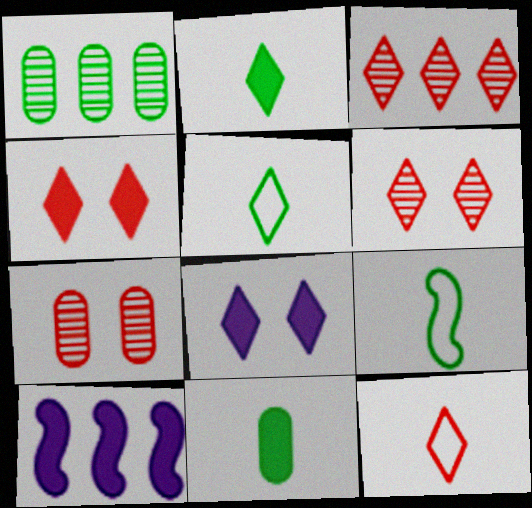[[3, 4, 12], 
[3, 5, 8], 
[4, 10, 11], 
[5, 7, 10]]